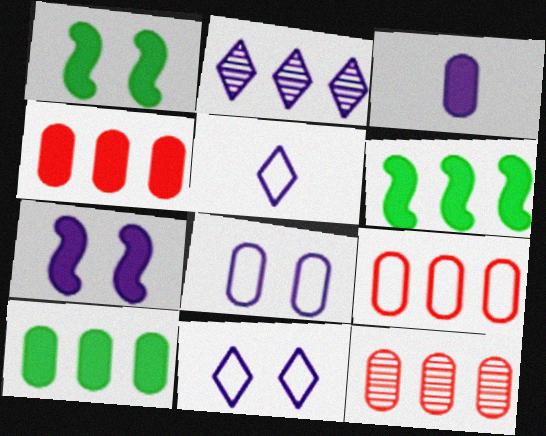[[1, 5, 12], 
[2, 6, 9], 
[4, 9, 12]]